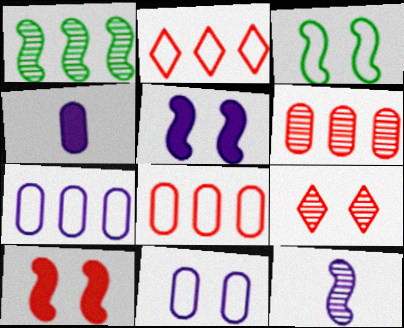[]